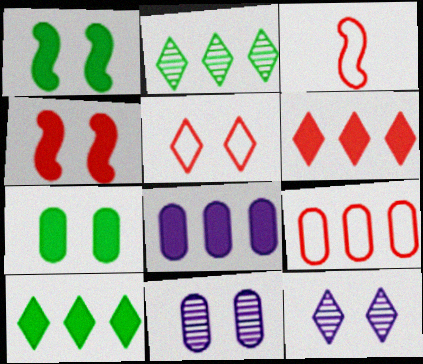[[1, 5, 11], 
[3, 5, 9], 
[3, 10, 11]]